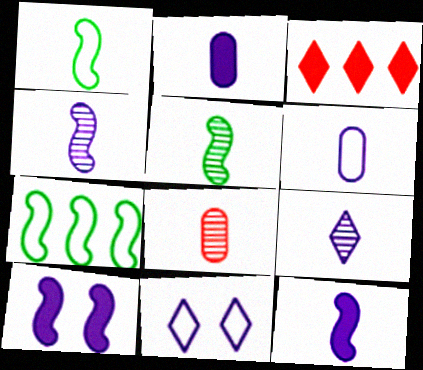[[5, 8, 9], 
[6, 9, 12]]